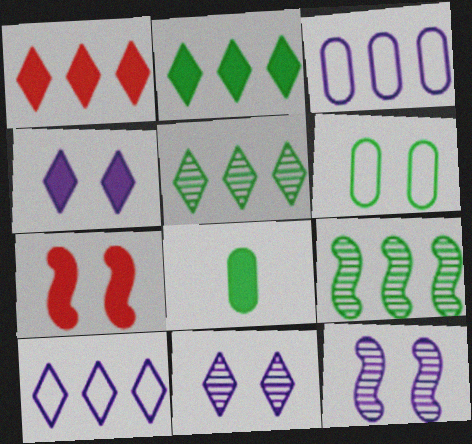[[1, 3, 9], 
[1, 5, 10], 
[6, 7, 11]]